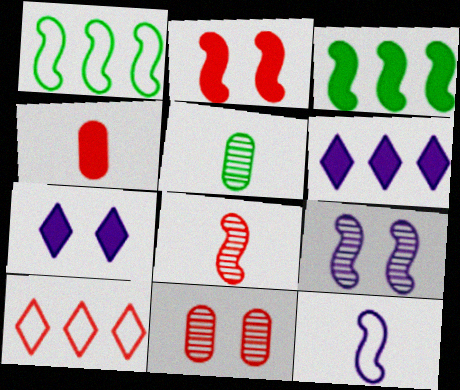[[3, 4, 7]]